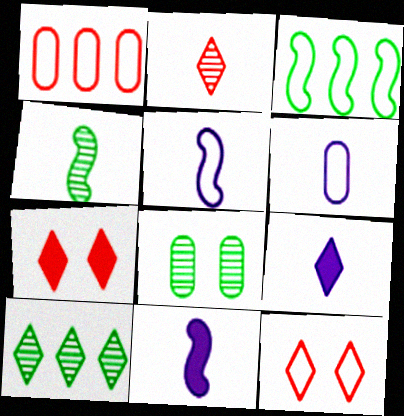[[3, 6, 12], 
[4, 8, 10], 
[9, 10, 12]]